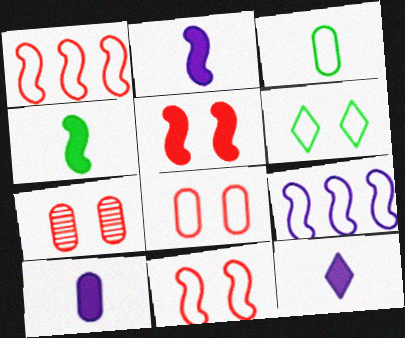[[2, 10, 12]]